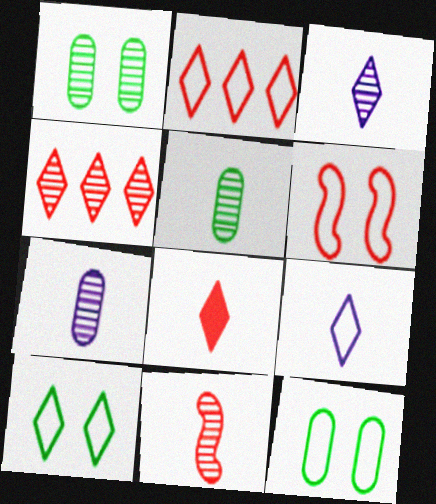[[2, 9, 10], 
[3, 5, 11]]